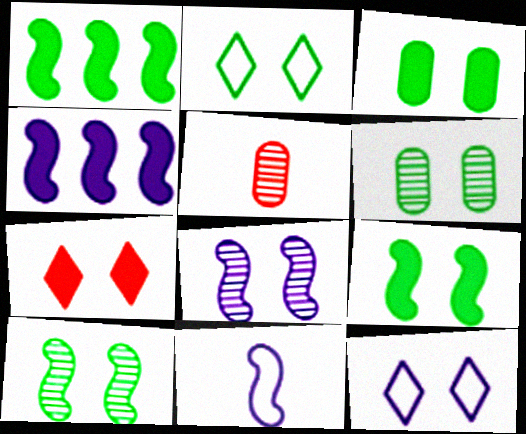[[1, 5, 12], 
[2, 3, 10], 
[2, 4, 5], 
[2, 6, 9], 
[4, 8, 11]]